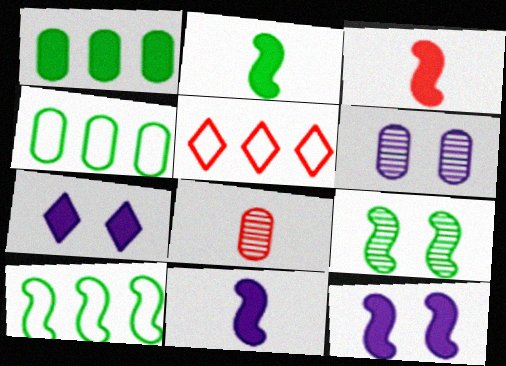[[1, 3, 7], 
[2, 3, 11], 
[2, 5, 6], 
[2, 9, 10], 
[7, 8, 10]]